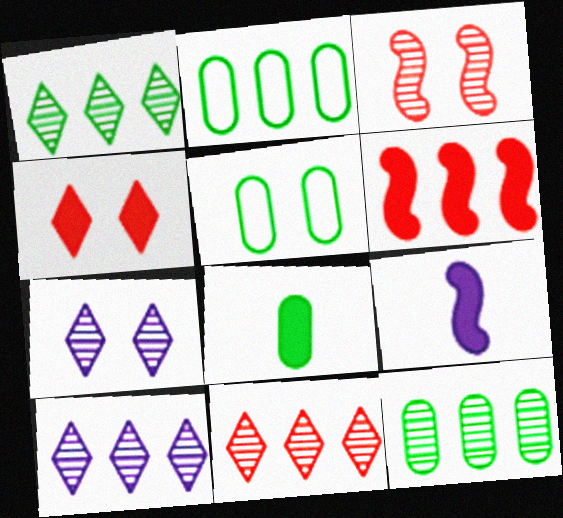[[1, 10, 11], 
[2, 6, 10], 
[5, 8, 12], 
[5, 9, 11]]